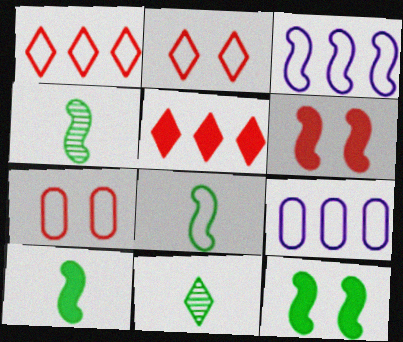[[2, 8, 9], 
[3, 4, 6], 
[4, 8, 10], 
[6, 9, 11]]